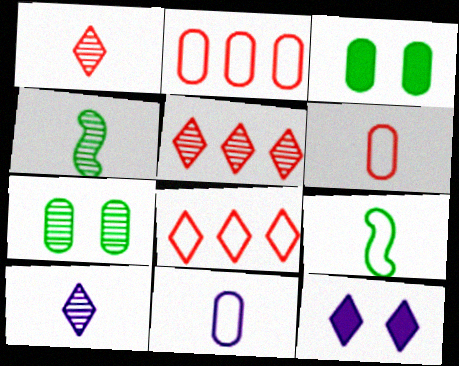[[2, 4, 12]]